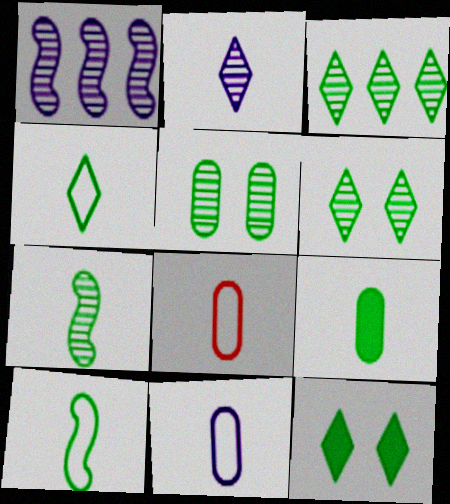[[1, 8, 12], 
[3, 4, 12], 
[3, 5, 7], 
[4, 7, 9]]